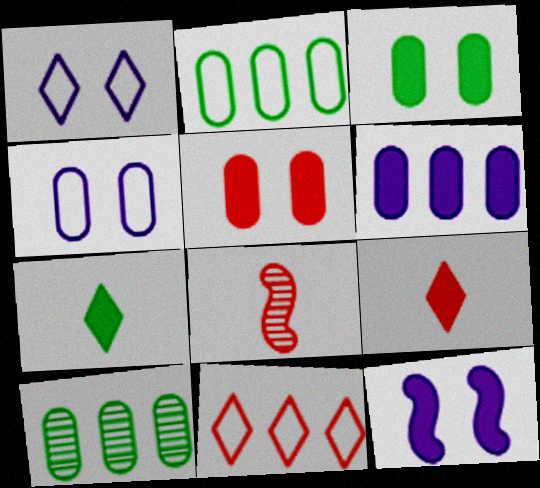[[5, 8, 11]]